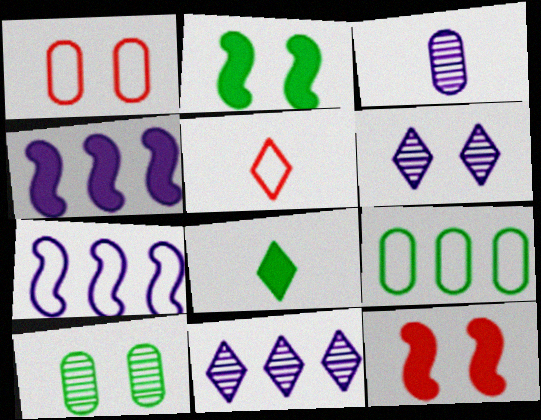[[1, 2, 6], 
[4, 5, 10]]